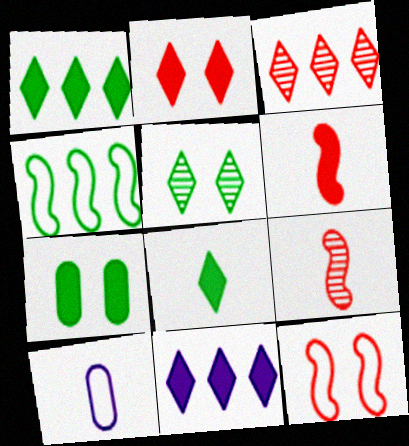[[2, 8, 11], 
[6, 7, 11], 
[8, 9, 10]]